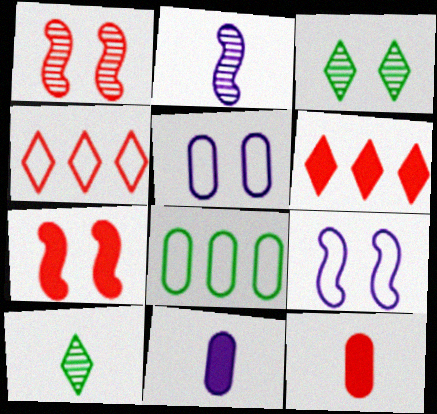[[1, 4, 12], 
[3, 5, 7], 
[6, 7, 12]]